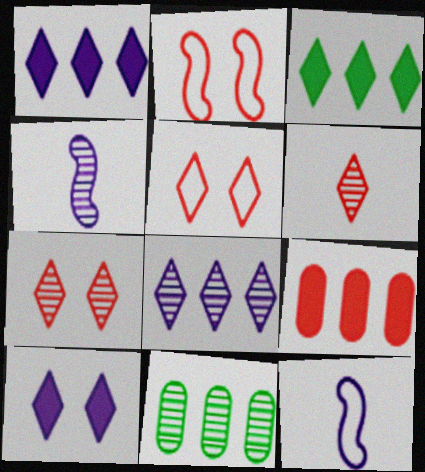[[2, 6, 9], 
[4, 7, 11]]